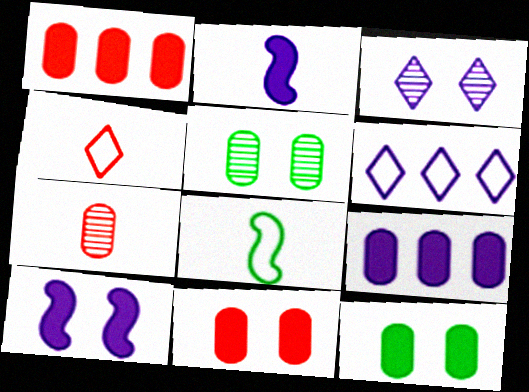[[1, 3, 8]]